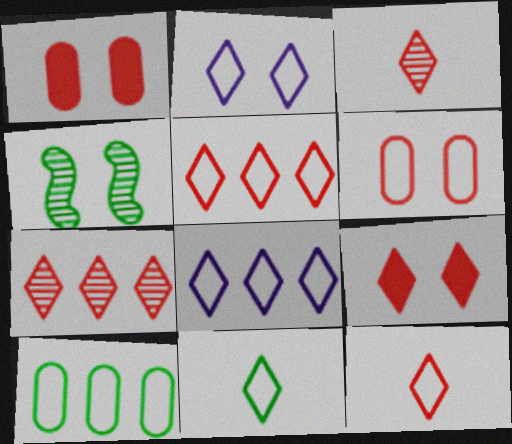[[1, 2, 4], 
[2, 5, 11], 
[3, 5, 9], 
[7, 9, 12]]